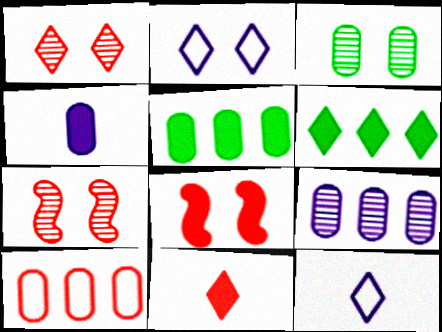[[1, 6, 12], 
[2, 3, 8], 
[3, 4, 10], 
[4, 6, 8], 
[5, 7, 12], 
[5, 9, 10], 
[7, 10, 11]]